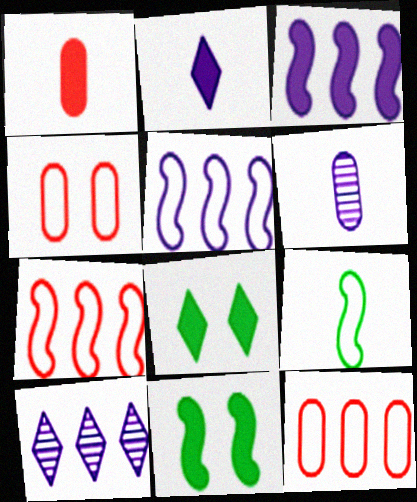[[1, 3, 8], 
[6, 7, 8]]